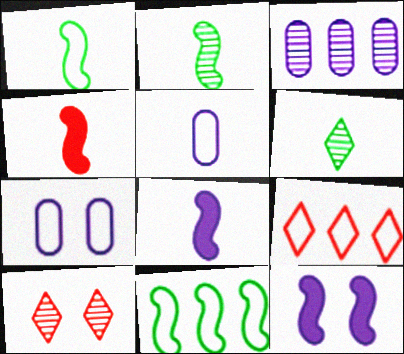[[1, 7, 9], 
[2, 3, 10], 
[4, 5, 6]]